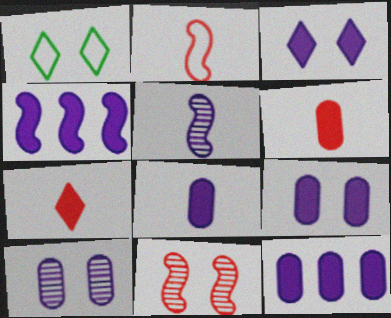[[1, 9, 11], 
[3, 4, 8], 
[8, 9, 12]]